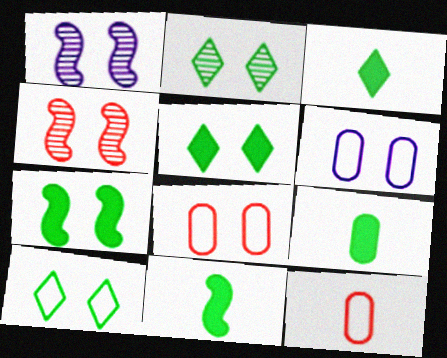[[1, 5, 8], 
[2, 5, 10], 
[3, 9, 11], 
[4, 5, 6]]